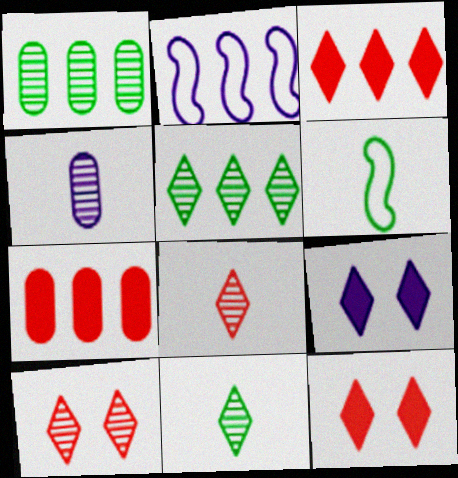[[1, 2, 3], 
[2, 4, 9], 
[2, 5, 7]]